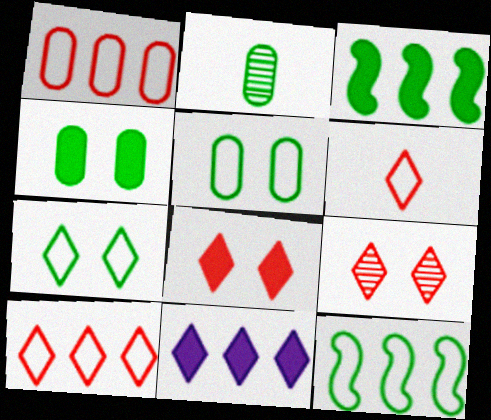[[2, 3, 7]]